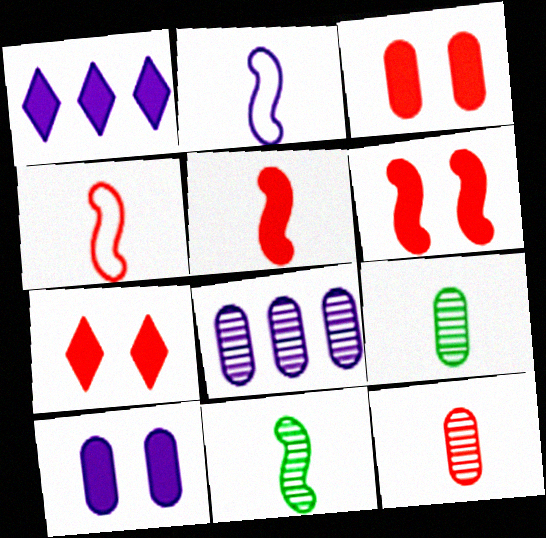[[2, 5, 11], 
[3, 6, 7]]